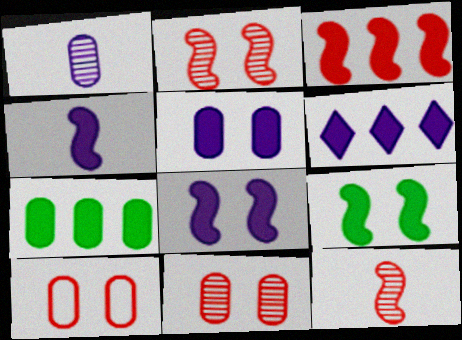[[1, 7, 10], 
[3, 4, 9], 
[3, 6, 7], 
[4, 5, 6]]